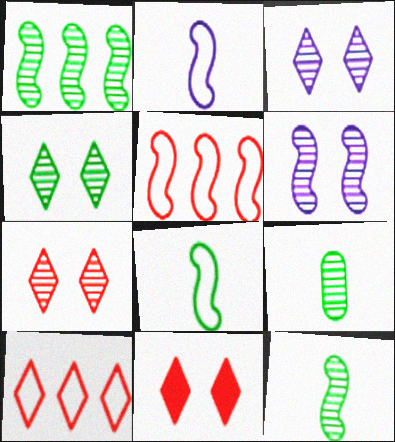[[1, 4, 9], 
[3, 4, 7]]